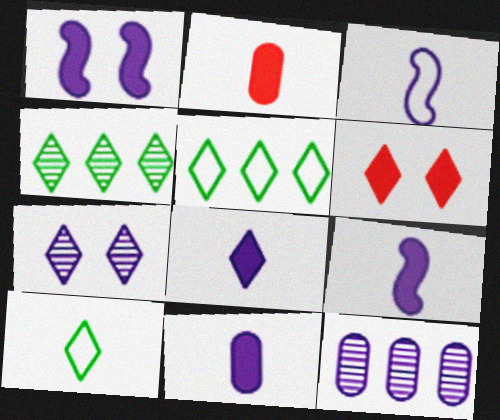[[8, 9, 11]]